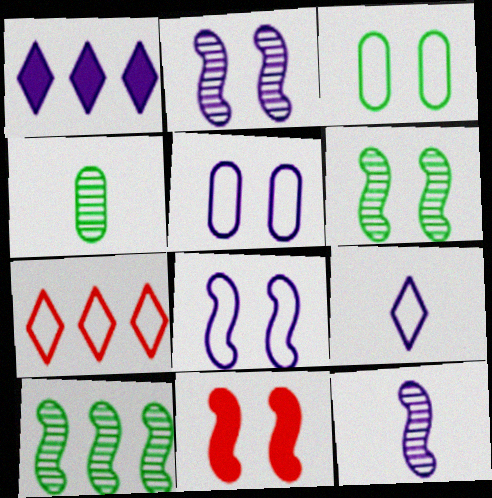[[1, 5, 12], 
[6, 8, 11]]